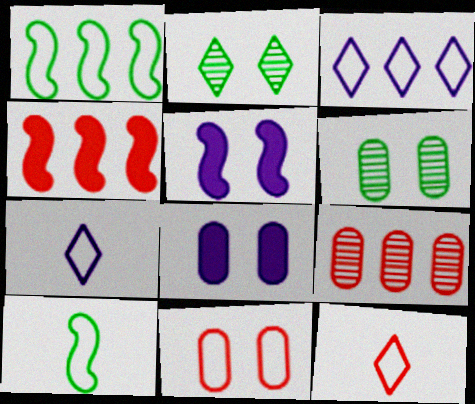[[1, 7, 11], 
[2, 5, 11], 
[3, 10, 11], 
[4, 6, 7], 
[6, 8, 11]]